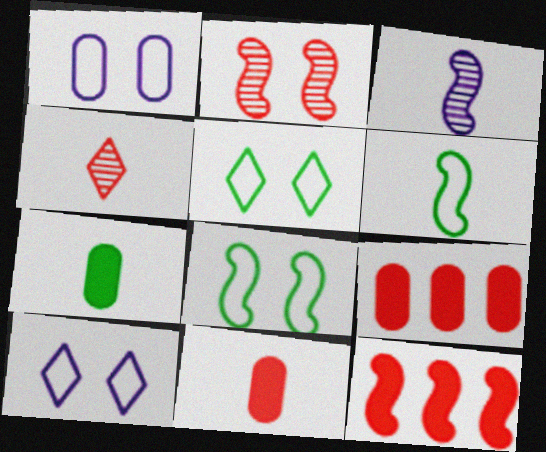[[3, 5, 9], 
[3, 8, 12]]